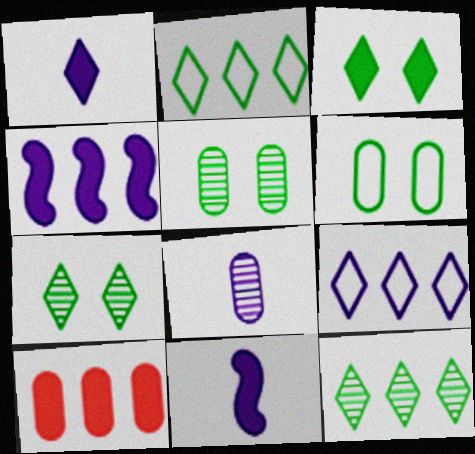[[3, 10, 11], 
[6, 8, 10]]